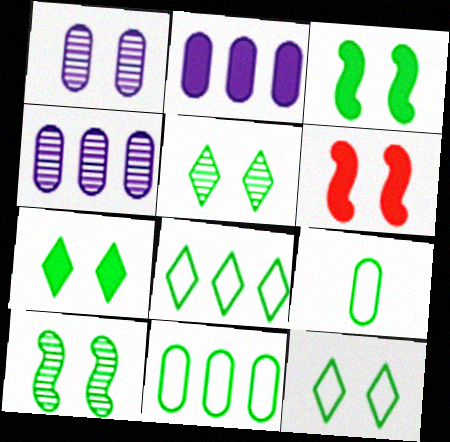[[1, 6, 12], 
[5, 7, 12]]